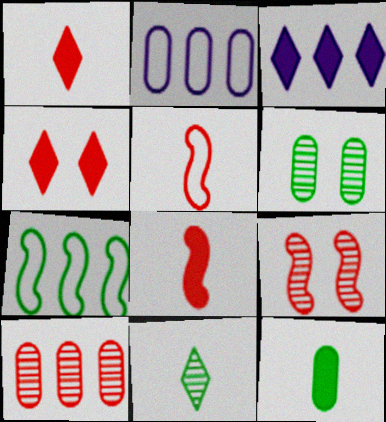[[3, 5, 6], 
[3, 7, 10], 
[4, 5, 10]]